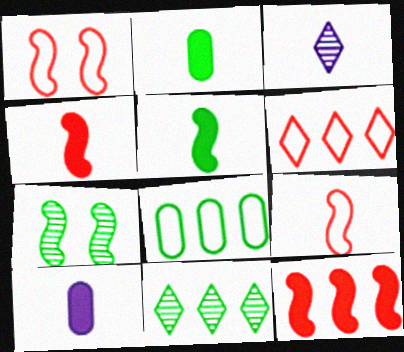[[1, 10, 11], 
[2, 3, 9], 
[6, 7, 10]]